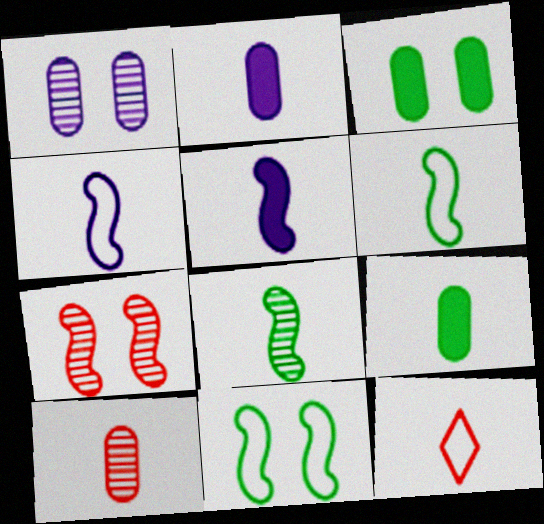[[2, 8, 12]]